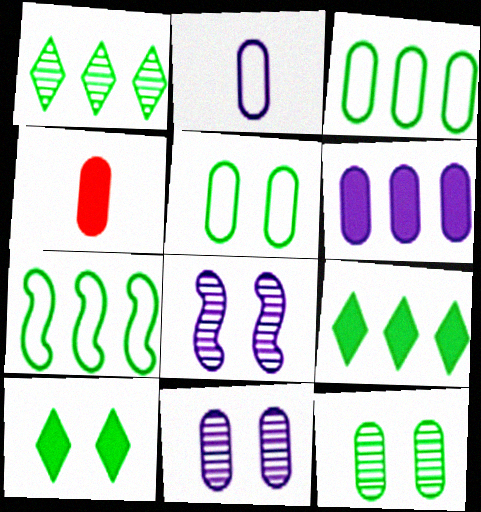[[2, 6, 11], 
[3, 4, 11]]